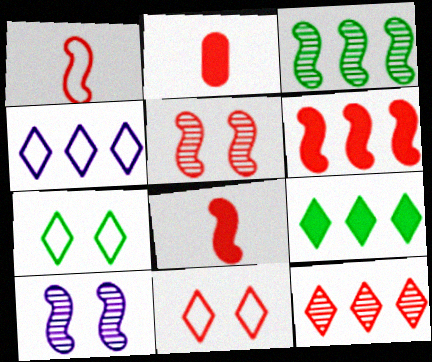[[1, 5, 6], 
[4, 9, 12]]